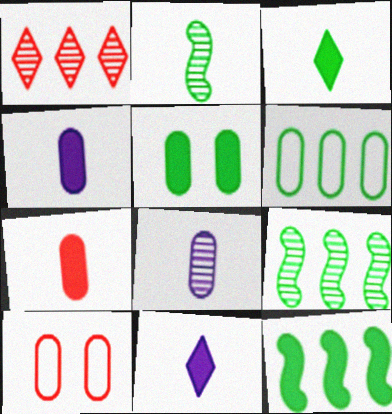[[3, 5, 12], 
[9, 10, 11]]